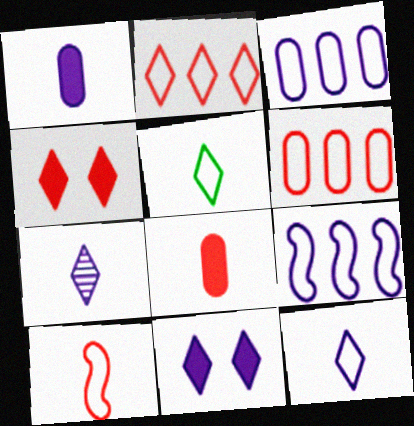[]